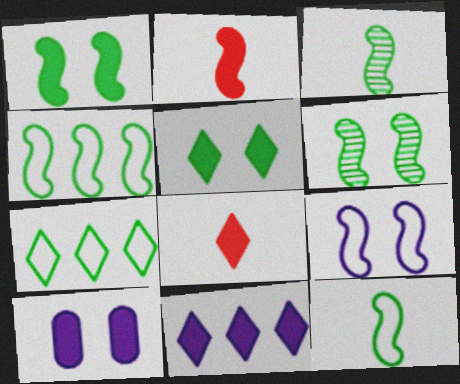[[1, 3, 4], 
[5, 8, 11]]